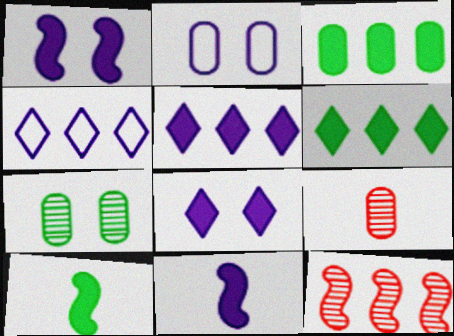[[2, 3, 9], 
[3, 4, 12]]